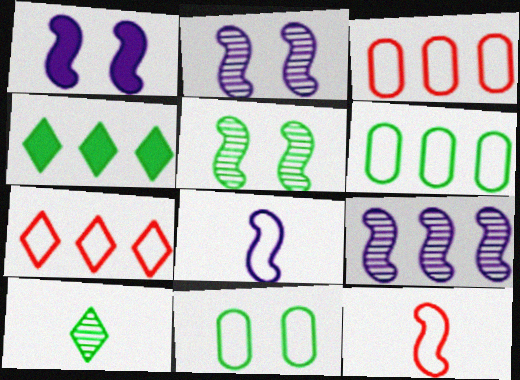[[1, 3, 10], 
[1, 8, 9], 
[3, 4, 9], 
[7, 8, 11]]